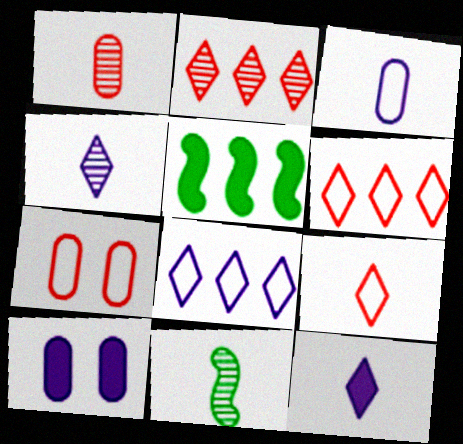[[1, 4, 11], 
[4, 5, 7], 
[6, 10, 11]]